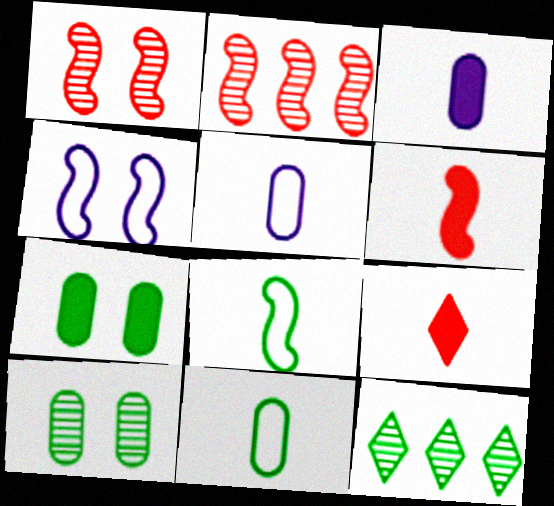[[7, 8, 12]]